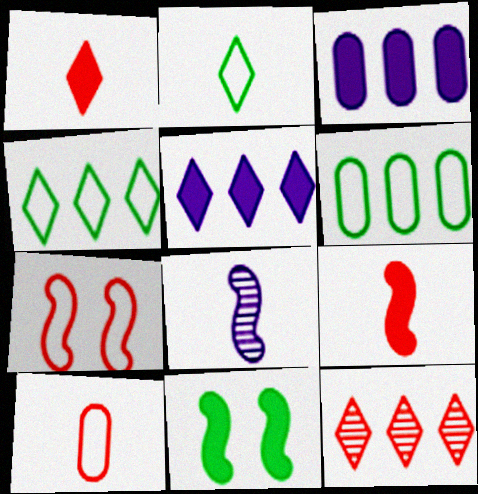[[1, 3, 11], 
[4, 5, 12]]